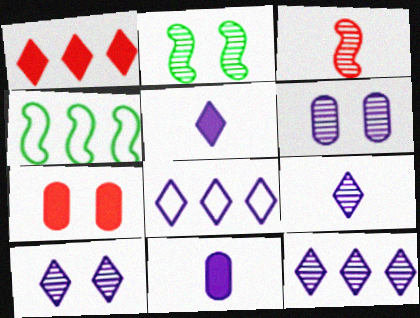[[4, 7, 9], 
[5, 8, 10], 
[9, 10, 12]]